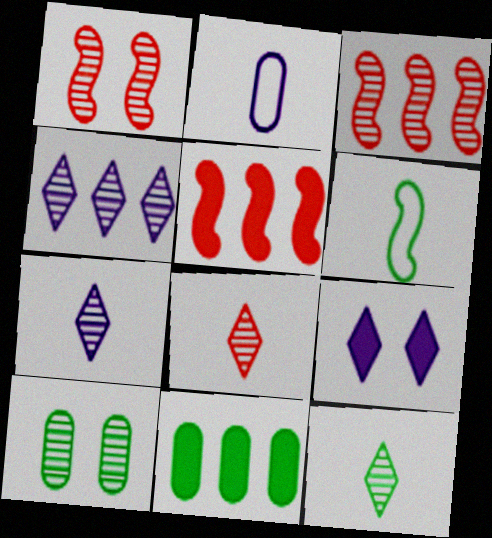[[3, 7, 10], 
[7, 8, 12]]